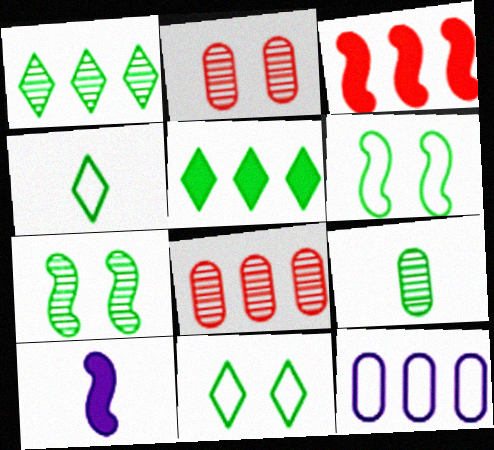[[1, 3, 12], 
[1, 7, 9], 
[5, 6, 9], 
[8, 10, 11]]